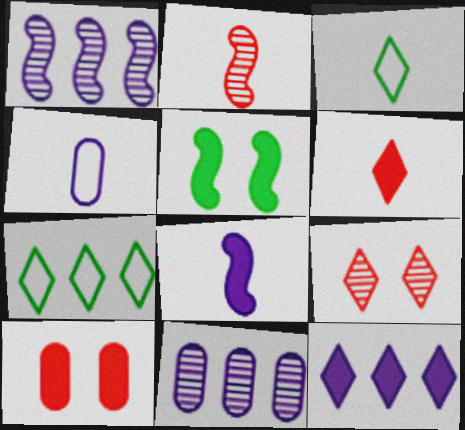[[1, 3, 10], 
[3, 9, 12]]